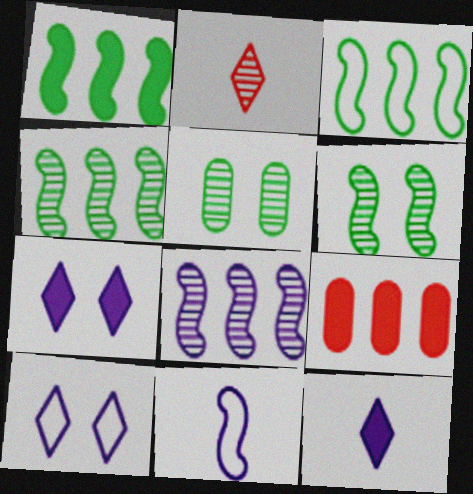[[1, 3, 4], 
[2, 5, 8]]